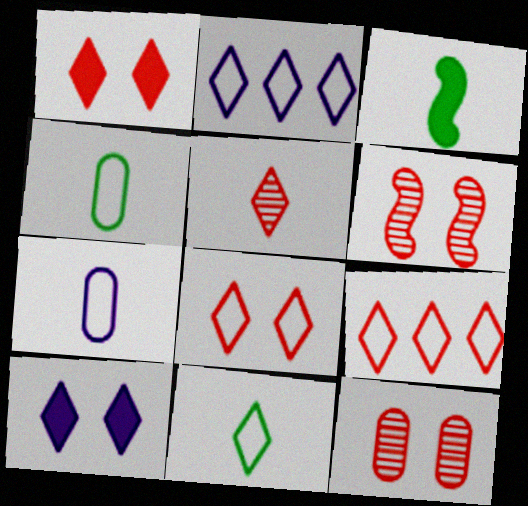[[1, 5, 9], 
[2, 3, 12], 
[2, 8, 11], 
[3, 5, 7]]